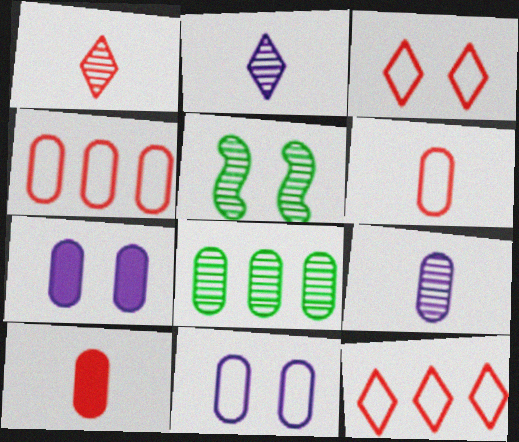[[3, 5, 7], 
[6, 7, 8], 
[8, 10, 11]]